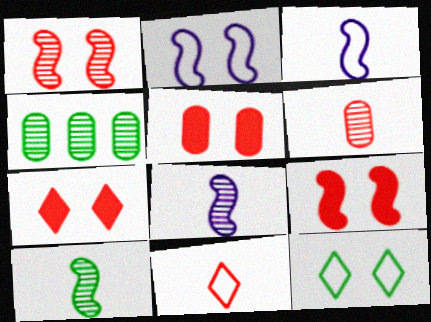[[3, 4, 7], 
[5, 7, 9]]